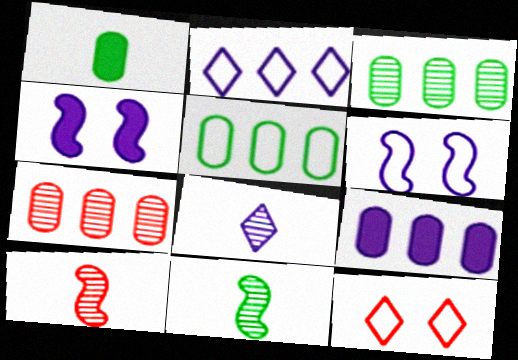[[5, 7, 9], 
[6, 8, 9], 
[9, 11, 12]]